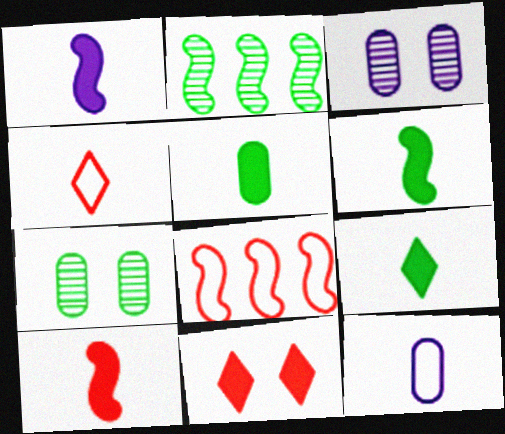[[1, 6, 10], 
[2, 11, 12], 
[3, 8, 9], 
[5, 6, 9]]